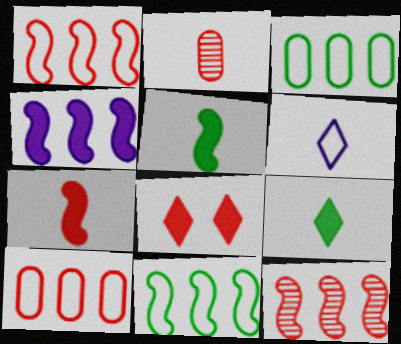[[1, 2, 8], 
[2, 5, 6], 
[4, 11, 12]]